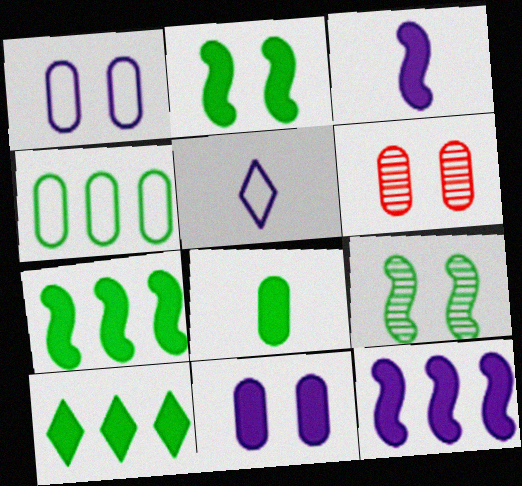[[2, 8, 10], 
[5, 6, 7]]